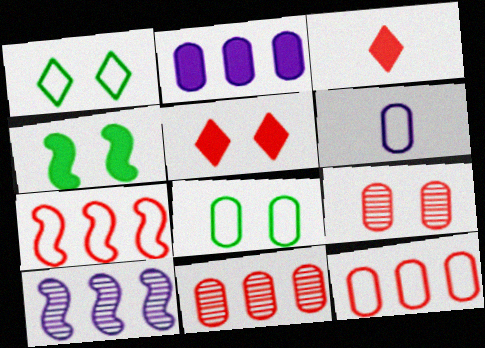[[1, 6, 7], 
[2, 3, 4], 
[3, 7, 9], 
[3, 8, 10], 
[6, 8, 12]]